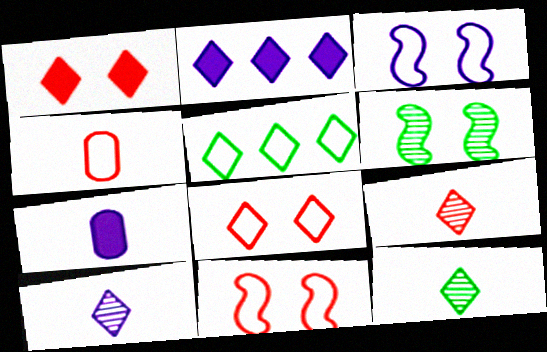[[1, 5, 10], 
[2, 4, 6], 
[2, 8, 12], 
[3, 4, 5], 
[9, 10, 12]]